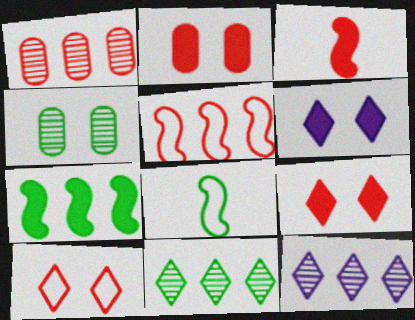[[1, 3, 10], 
[1, 6, 8], 
[2, 8, 12]]